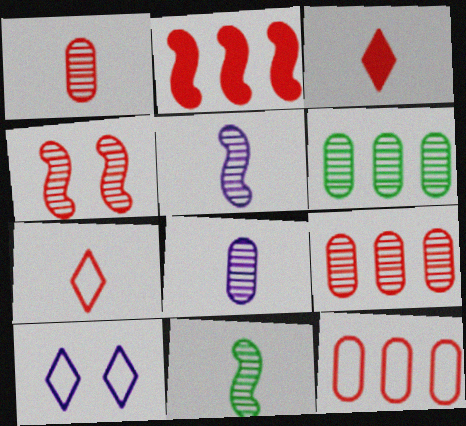[[3, 4, 12]]